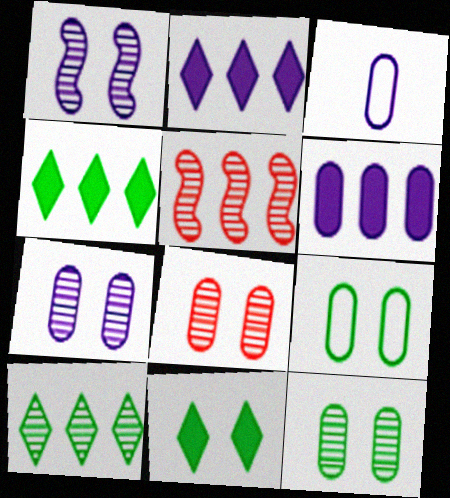[[1, 2, 3], 
[3, 5, 11], 
[3, 6, 7], 
[7, 8, 12]]